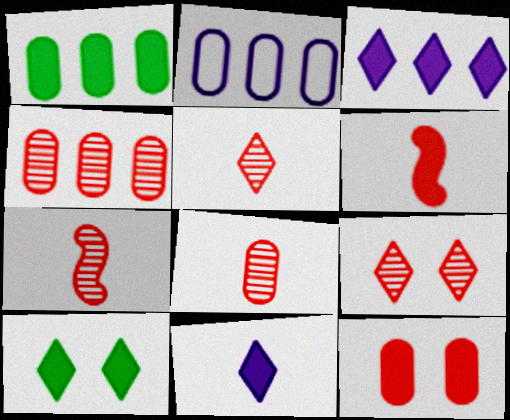[[1, 2, 4], 
[2, 7, 10], 
[4, 7, 9], 
[5, 7, 8]]